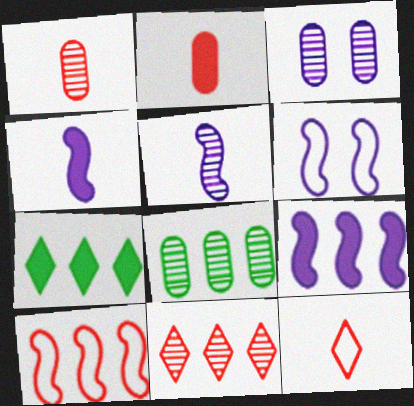[[1, 3, 8], 
[1, 6, 7], 
[5, 6, 9]]